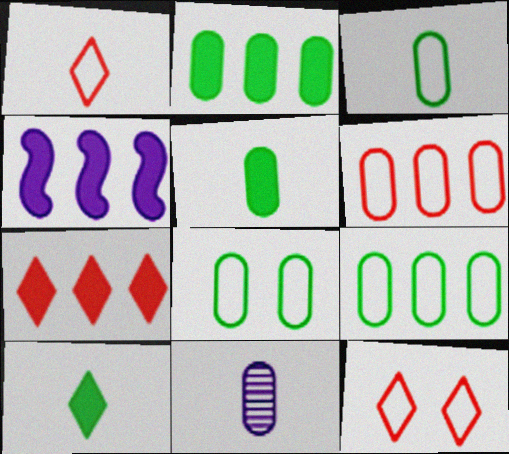[[2, 4, 7], 
[3, 8, 9]]